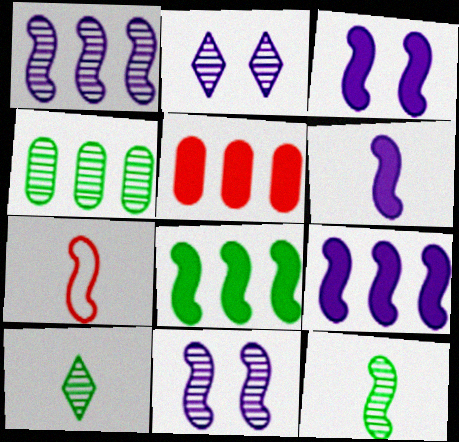[[3, 6, 9], 
[6, 7, 12], 
[7, 8, 11]]